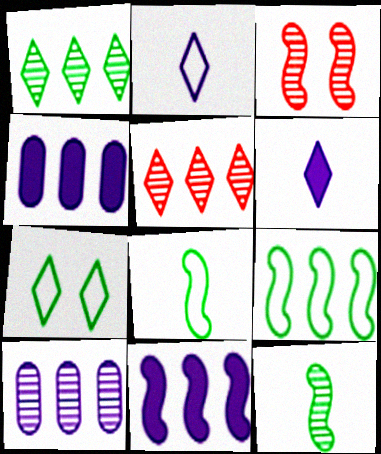[[3, 8, 11], 
[4, 5, 9], 
[5, 6, 7]]